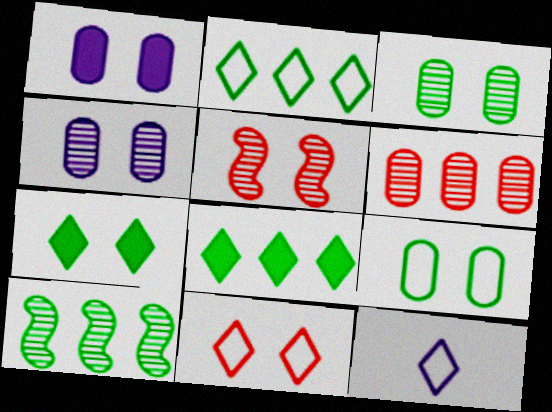[[2, 11, 12]]